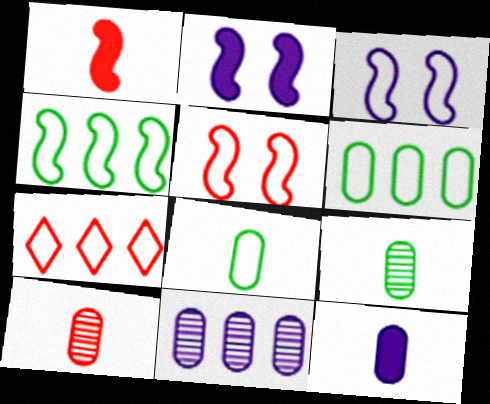[[2, 7, 9], 
[3, 7, 8], 
[8, 10, 12]]